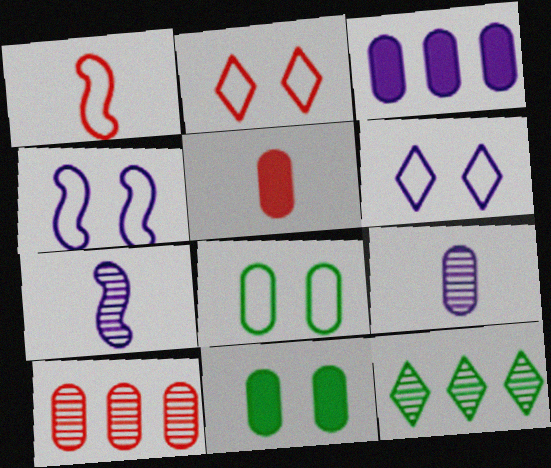[[2, 4, 8], 
[3, 5, 11], 
[3, 6, 7], 
[4, 5, 12]]